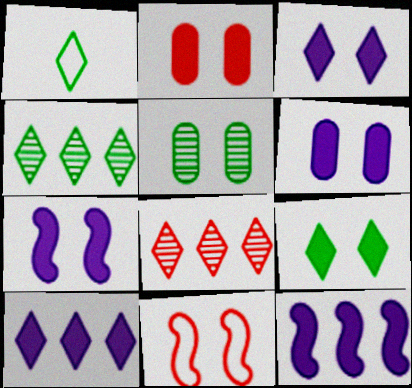[[1, 3, 8], 
[1, 4, 9], 
[2, 7, 9], 
[3, 5, 11], 
[3, 6, 7]]